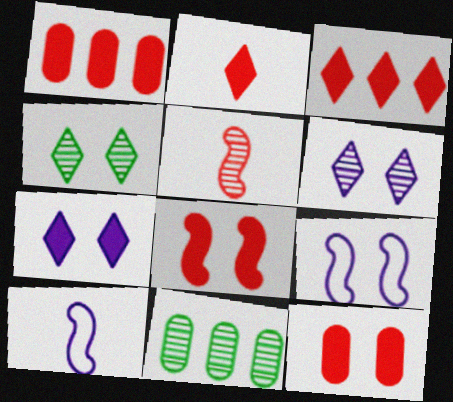[[1, 2, 8], 
[1, 4, 10], 
[2, 9, 11], 
[4, 9, 12], 
[5, 6, 11]]